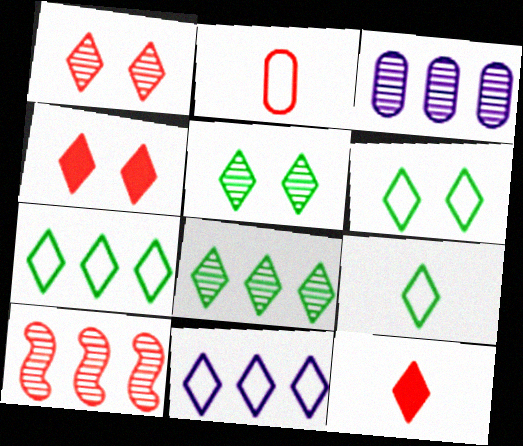[[2, 4, 10], 
[3, 8, 10], 
[5, 11, 12], 
[6, 7, 9]]